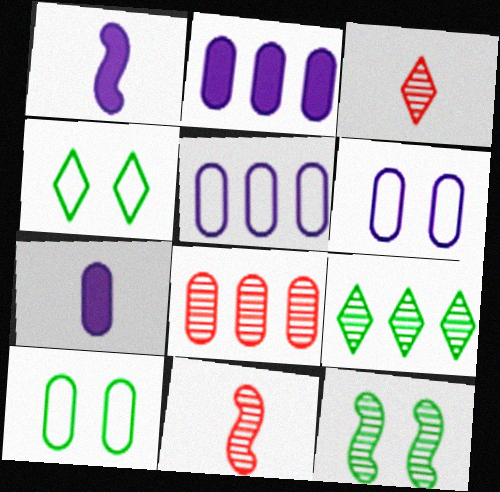[[1, 4, 8], 
[2, 4, 11], 
[7, 8, 10]]